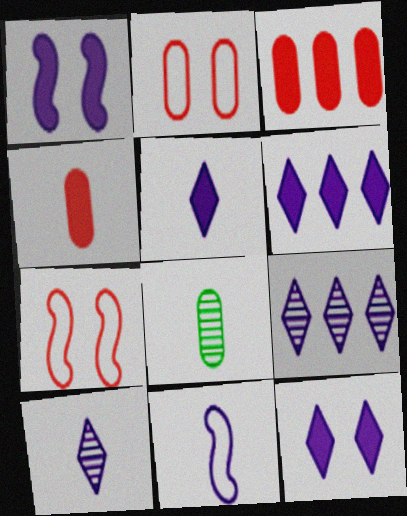[[5, 6, 12], 
[6, 7, 8]]